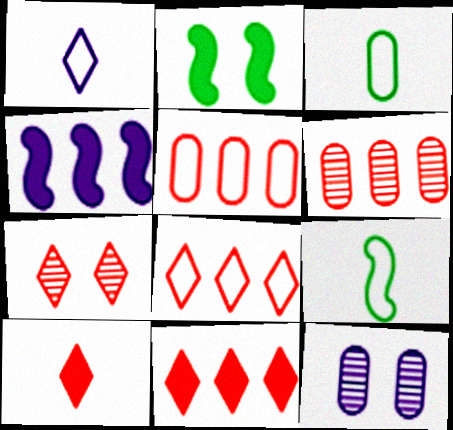[[1, 2, 6], 
[1, 4, 12], 
[3, 4, 7], 
[7, 8, 10], 
[9, 11, 12]]